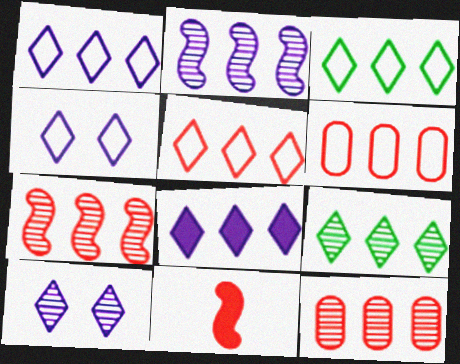[[1, 3, 5], 
[2, 9, 12], 
[5, 8, 9]]